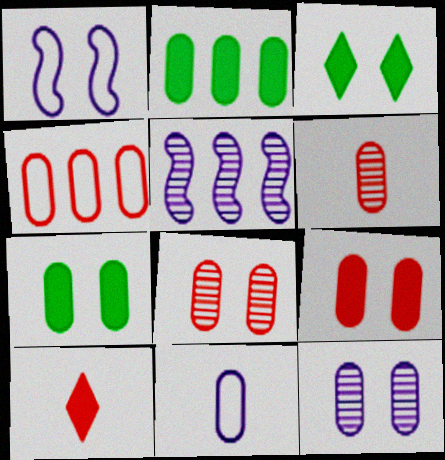[[1, 3, 8], 
[2, 8, 11], 
[4, 6, 9]]